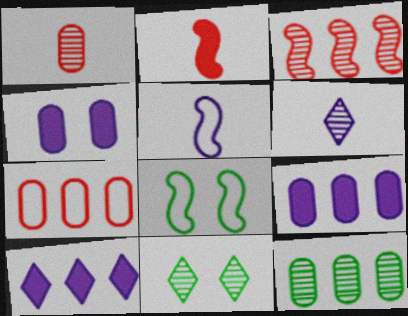[[1, 8, 10], 
[7, 9, 12]]